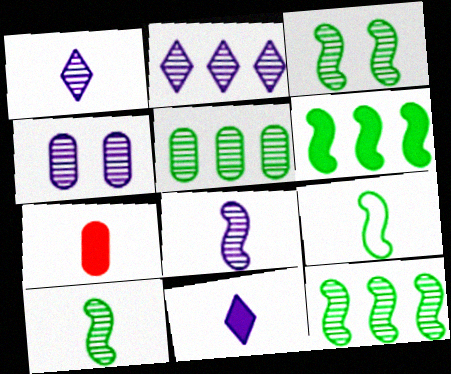[[1, 7, 9], 
[2, 4, 8], 
[3, 6, 9], 
[3, 10, 12]]